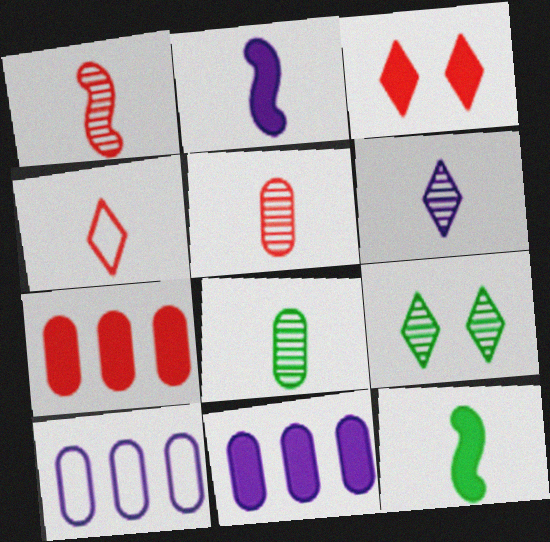[[1, 6, 8], 
[2, 4, 8], 
[3, 11, 12]]